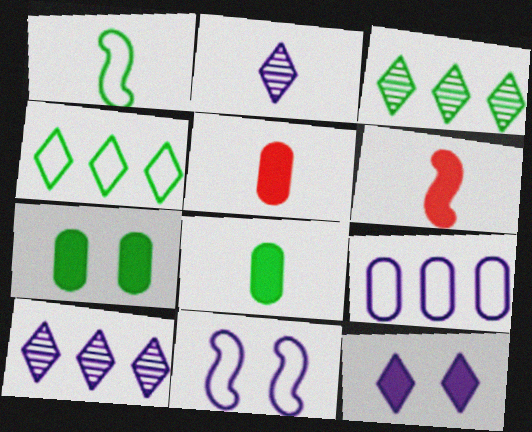[[1, 2, 5], 
[1, 3, 7], 
[3, 5, 11]]